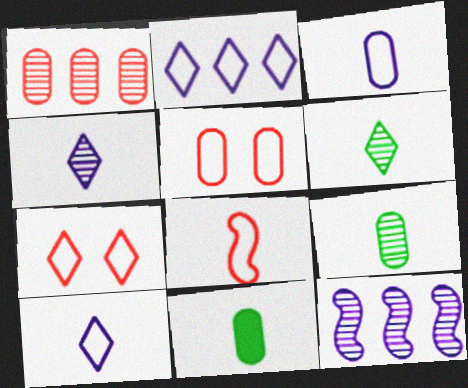[[4, 8, 11], 
[7, 11, 12]]